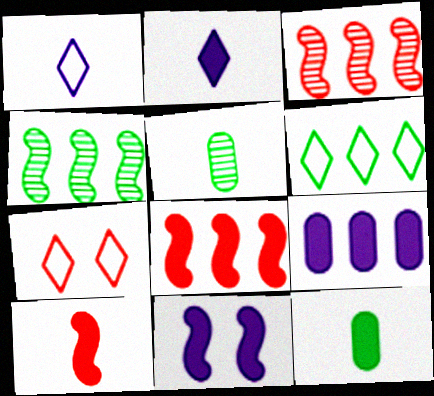[[1, 5, 10], 
[1, 6, 7], 
[2, 9, 11], 
[2, 10, 12], 
[3, 6, 9]]